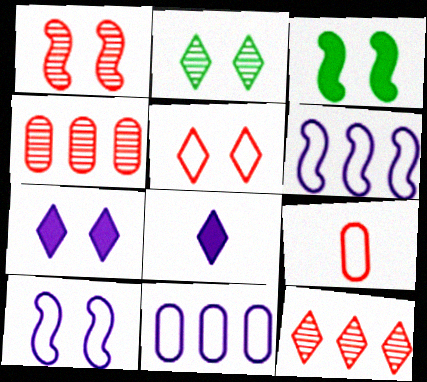[[1, 3, 10], 
[2, 5, 7]]